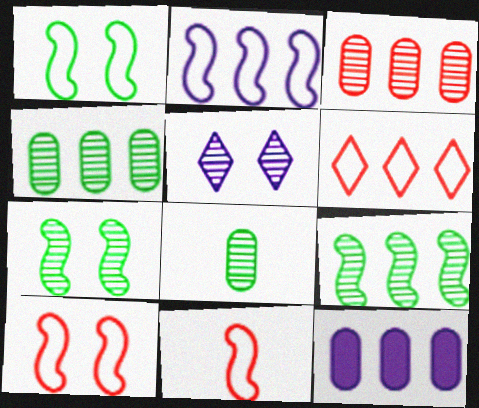[[1, 2, 11], 
[6, 9, 12]]